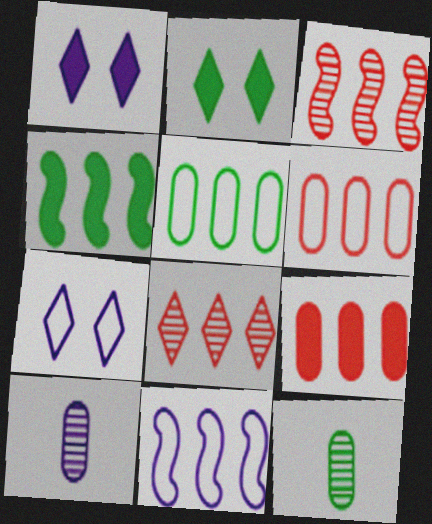[[1, 10, 11], 
[3, 4, 11]]